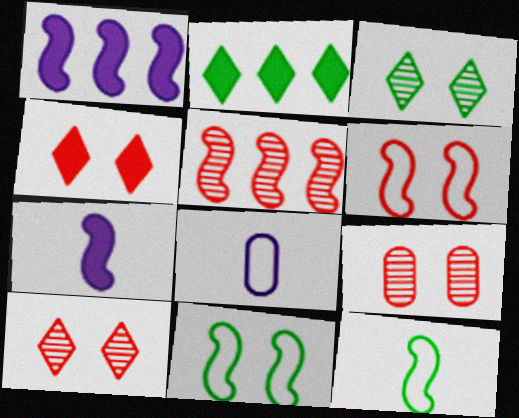[[4, 6, 9], 
[5, 7, 11]]